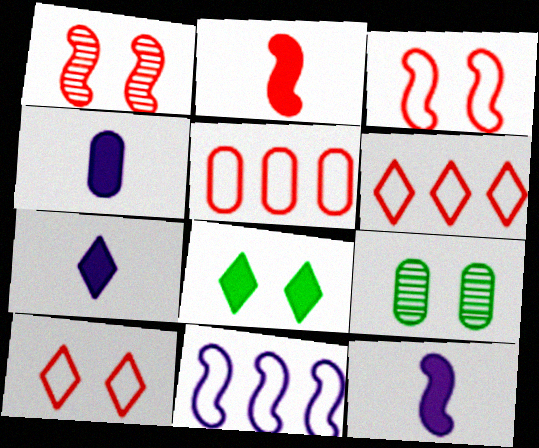[[4, 5, 9], 
[4, 7, 12], 
[6, 9, 12]]